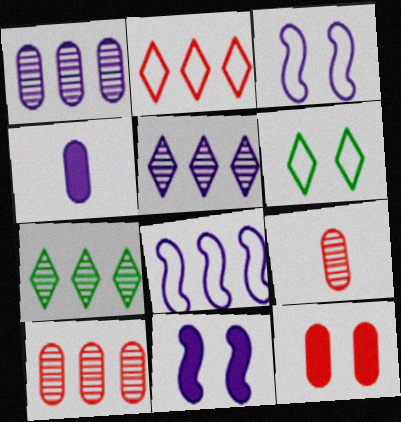[[3, 4, 5]]